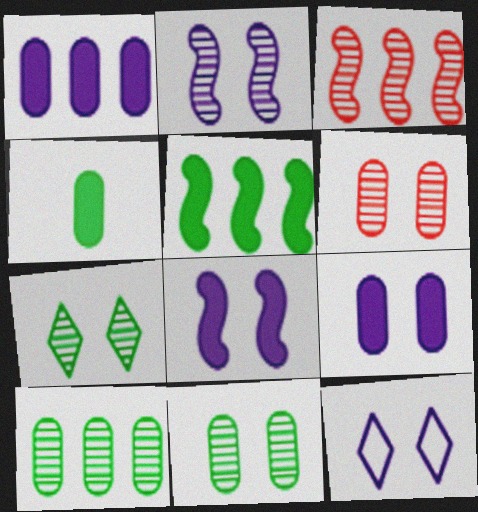[[2, 6, 7], 
[2, 9, 12], 
[3, 4, 12]]